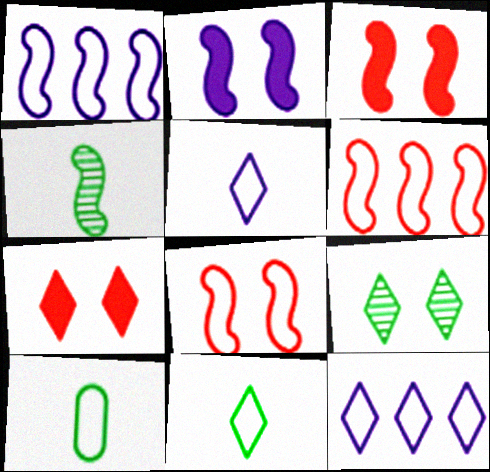[[1, 3, 4], 
[2, 4, 6], 
[8, 10, 12]]